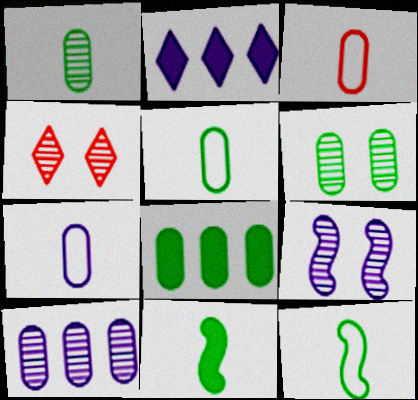[[2, 7, 9], 
[3, 5, 7], 
[4, 6, 9], 
[5, 6, 8]]